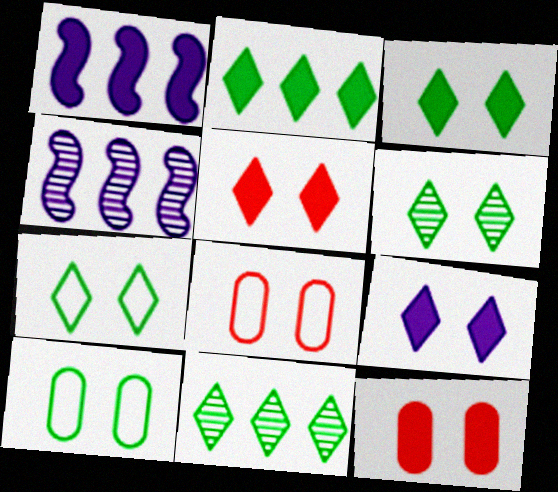[[3, 5, 9], 
[3, 6, 7]]